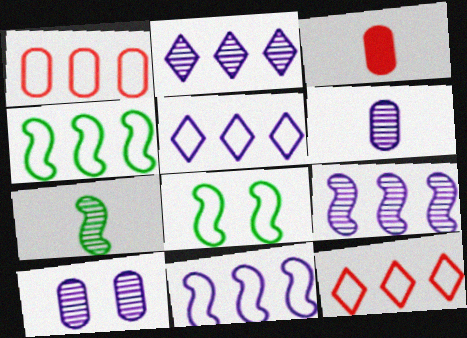[[1, 4, 5], 
[2, 3, 8]]